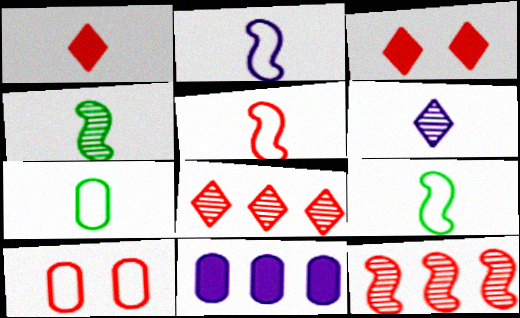[[1, 10, 12], 
[2, 5, 9]]